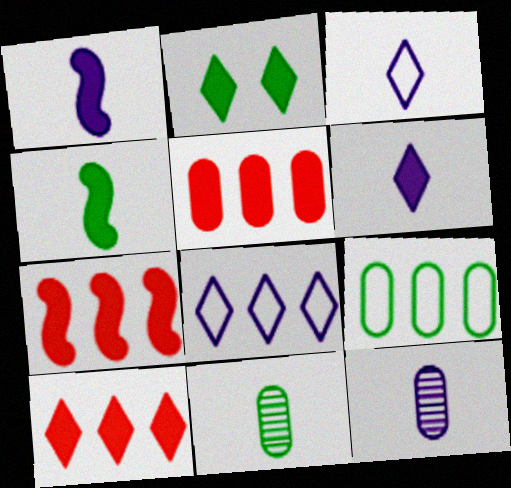[[1, 2, 5], 
[1, 3, 12], 
[2, 6, 10], 
[5, 7, 10]]